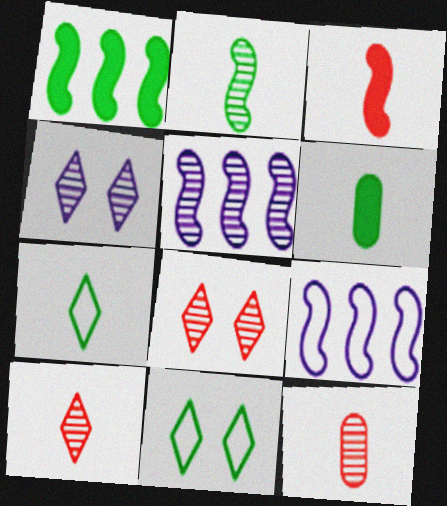[[2, 6, 7], 
[6, 8, 9]]